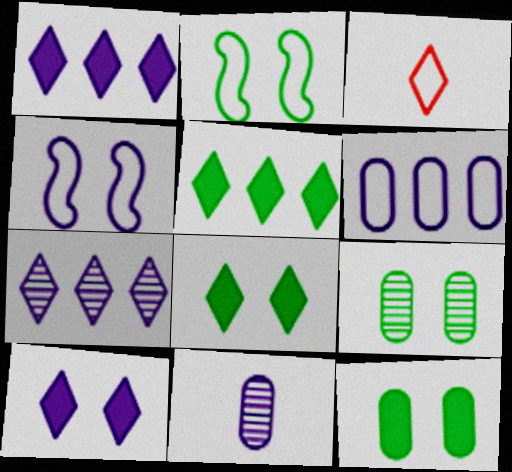[[1, 4, 11], 
[2, 3, 6], 
[2, 8, 9], 
[3, 7, 8]]